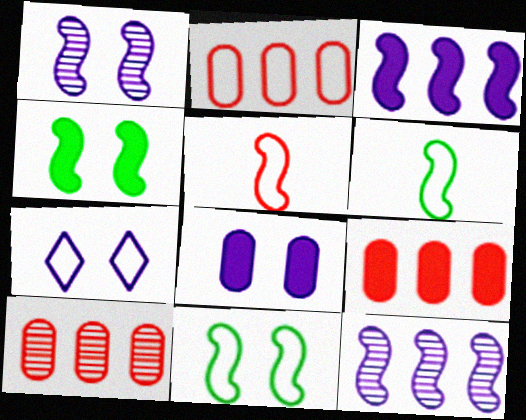[[1, 7, 8], 
[2, 6, 7], 
[2, 9, 10], 
[4, 5, 12]]